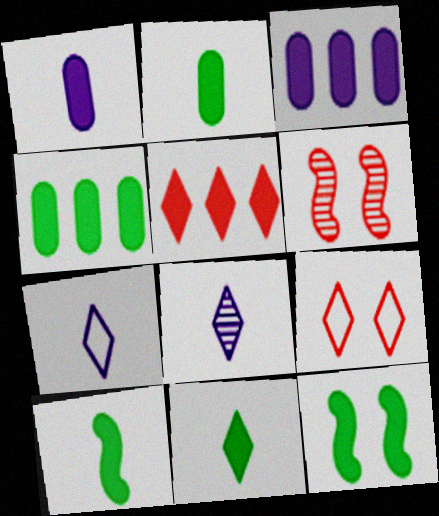[[1, 5, 12], 
[2, 10, 11], 
[4, 6, 7], 
[4, 11, 12]]